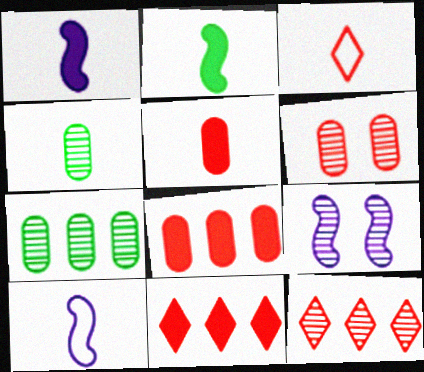[[1, 3, 4], 
[4, 9, 12]]